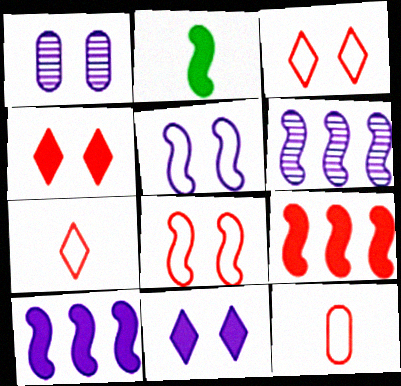[[1, 5, 11], 
[2, 6, 8]]